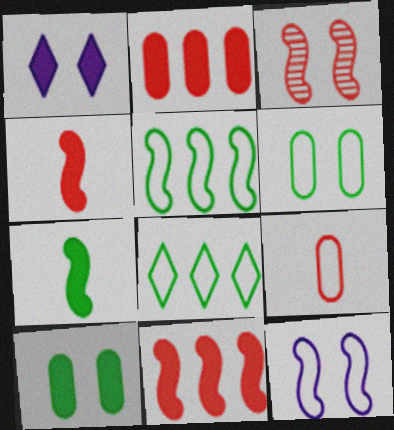[[1, 2, 7], 
[1, 3, 6], 
[8, 9, 12]]